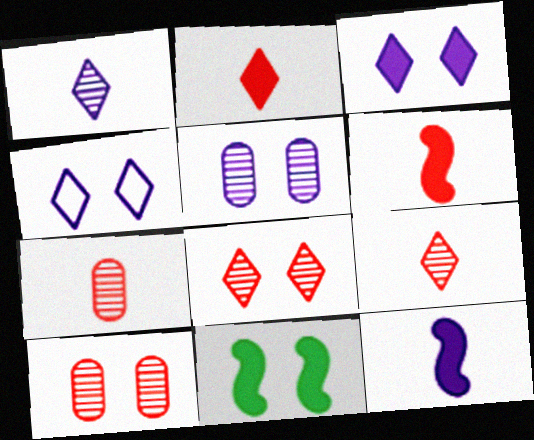[[4, 10, 11]]